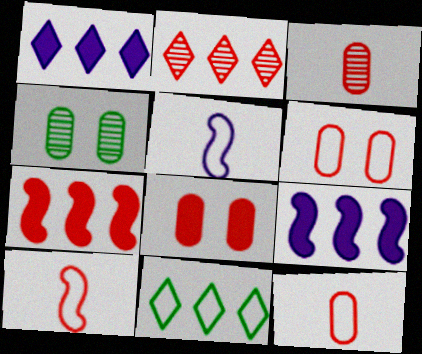[[1, 2, 11], 
[1, 4, 10], 
[2, 8, 10], 
[5, 6, 11]]